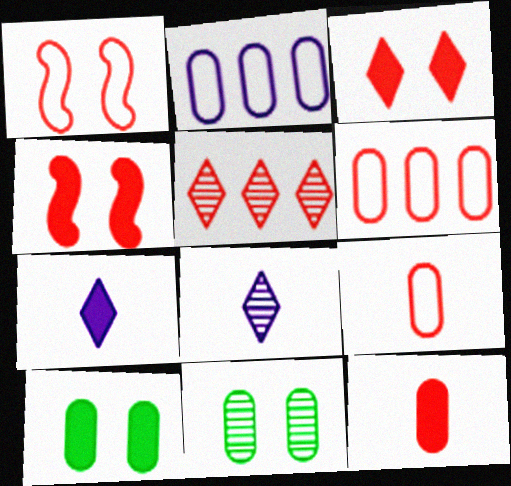[[1, 5, 12], 
[2, 11, 12], 
[4, 5, 9]]